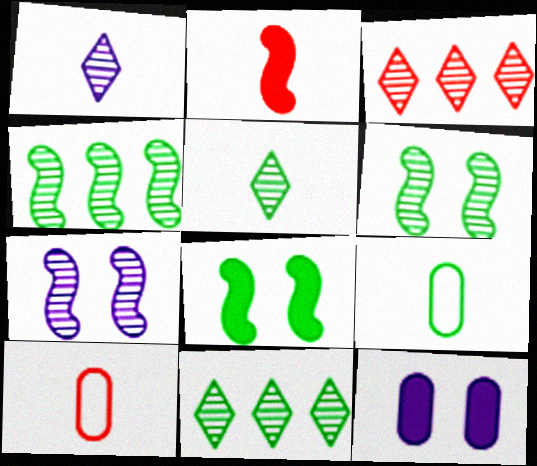[[1, 2, 9], 
[8, 9, 11]]